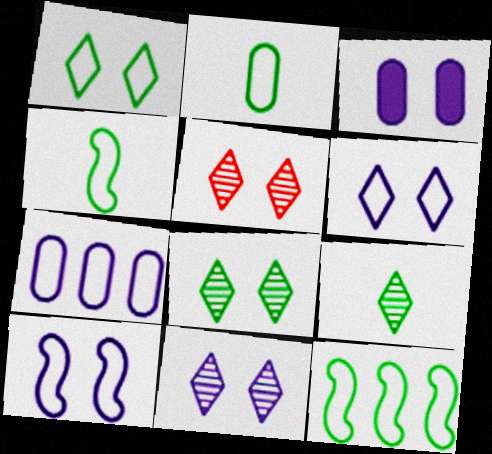[[1, 2, 12], 
[3, 10, 11], 
[5, 8, 11]]